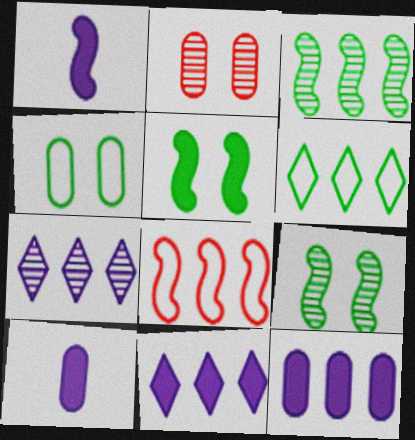[[1, 2, 6], 
[1, 8, 9]]